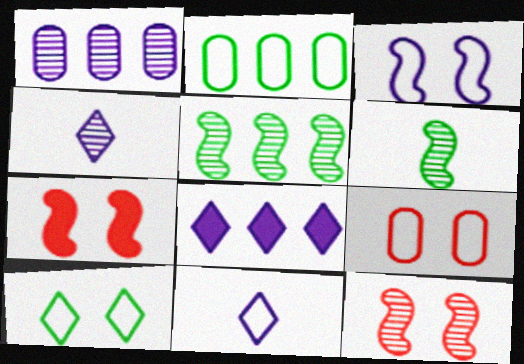[[2, 4, 7], 
[3, 9, 10], 
[6, 8, 9]]